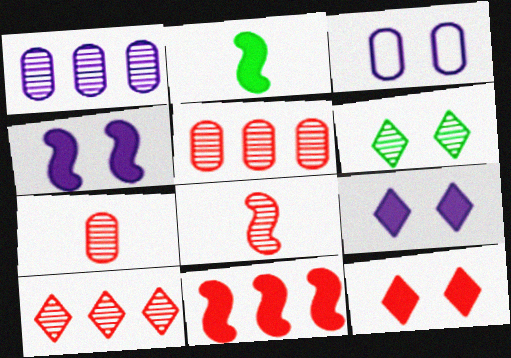[[1, 6, 8], 
[2, 3, 10], 
[2, 4, 11]]